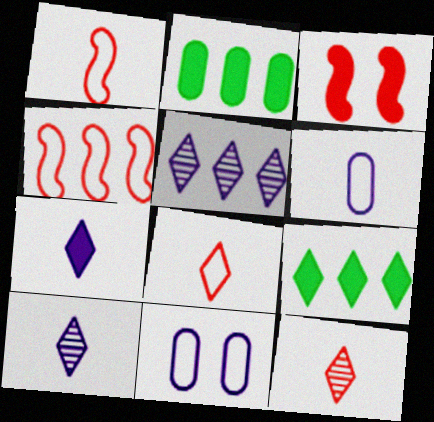[[2, 3, 7], 
[2, 4, 5]]